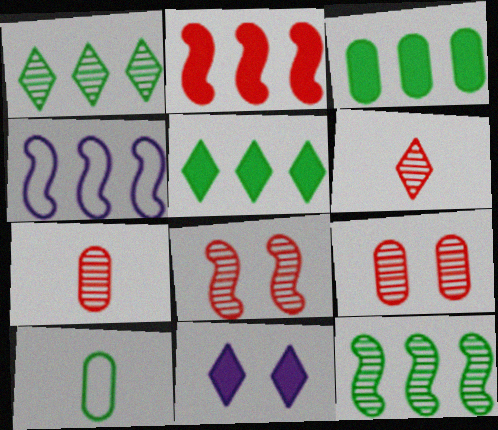[[2, 4, 12]]